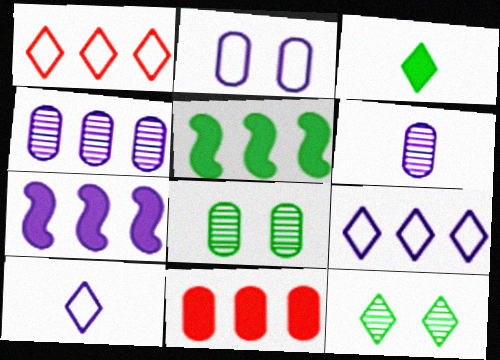[[1, 4, 5], 
[4, 7, 9]]